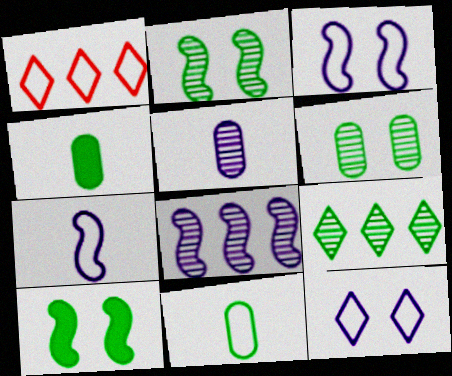[[1, 3, 11], 
[1, 5, 10], 
[9, 10, 11]]